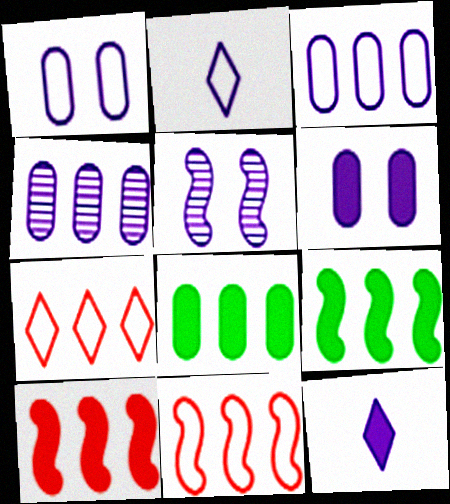[[3, 5, 12], 
[4, 7, 9]]